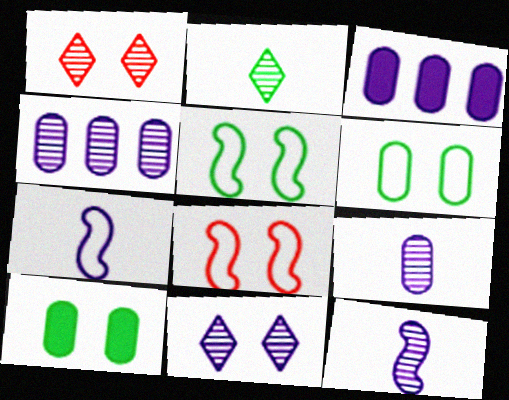[[2, 3, 8], 
[3, 7, 11], 
[4, 11, 12], 
[8, 10, 11]]